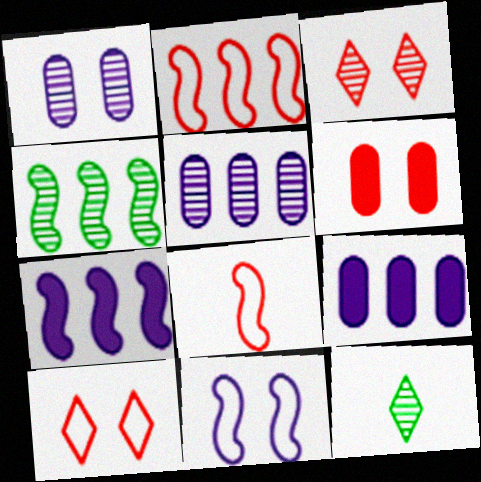[[2, 4, 7]]